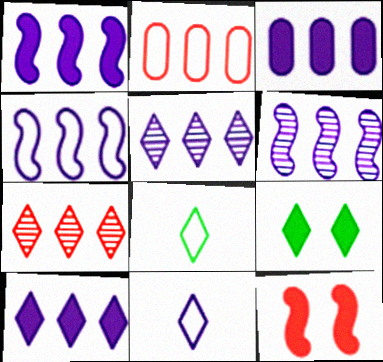[[1, 3, 10], 
[1, 4, 6], 
[3, 4, 5], 
[7, 9, 11]]